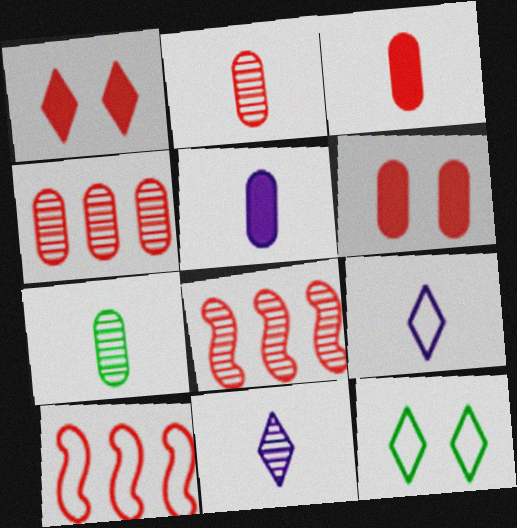[[1, 2, 10], 
[5, 8, 12]]